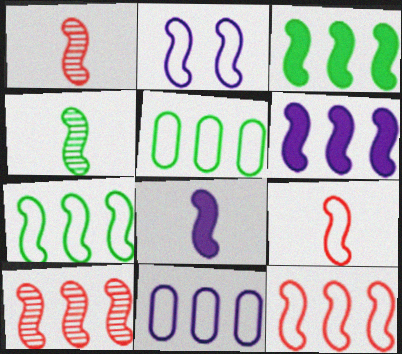[[1, 2, 3], 
[2, 7, 9], 
[4, 8, 9], 
[6, 7, 10]]